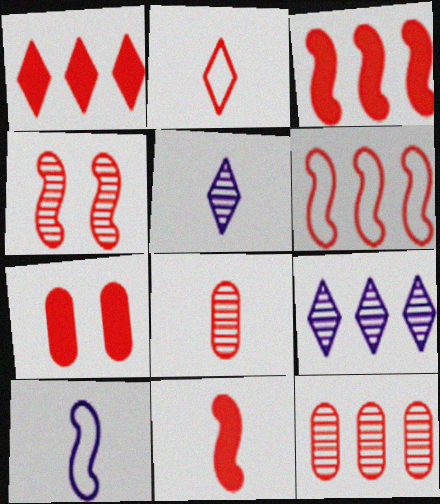[[1, 6, 12], 
[1, 7, 11], 
[2, 8, 11], 
[4, 6, 11]]